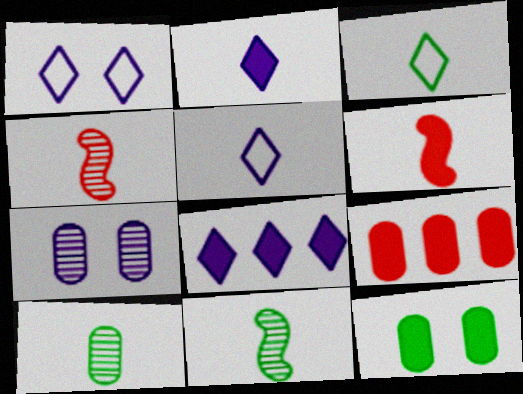[[1, 9, 11], 
[5, 6, 10], 
[6, 8, 12]]